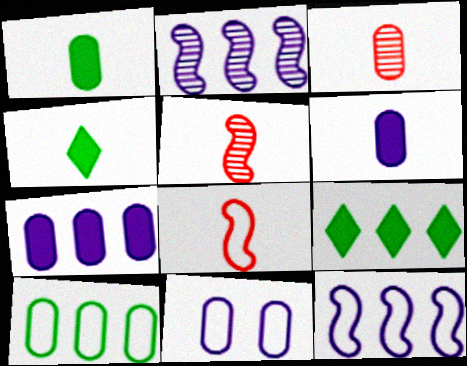[[5, 9, 11]]